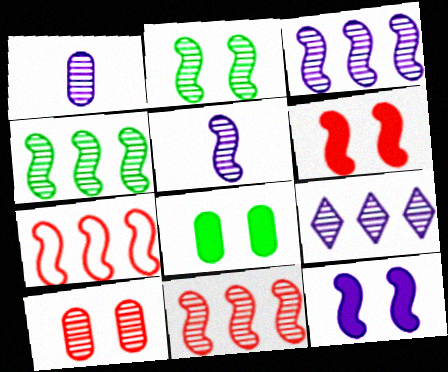[[2, 5, 11], 
[3, 4, 11]]